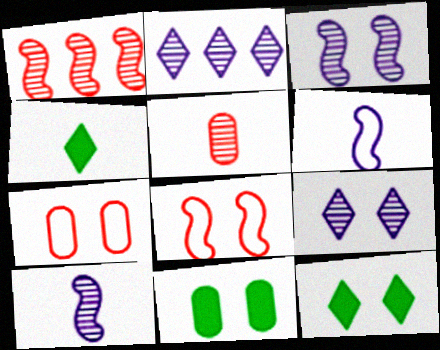[[3, 7, 12], 
[4, 5, 6], 
[8, 9, 11]]